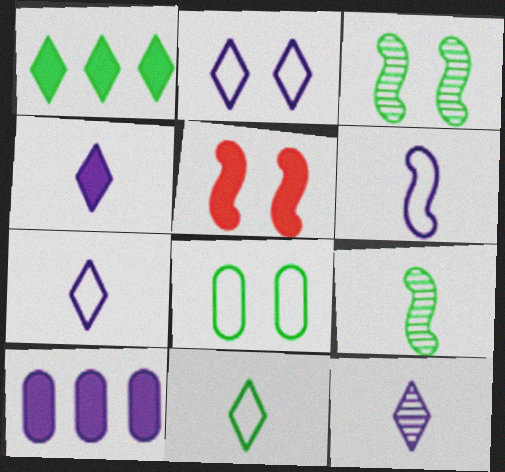[[1, 8, 9], 
[4, 7, 12]]